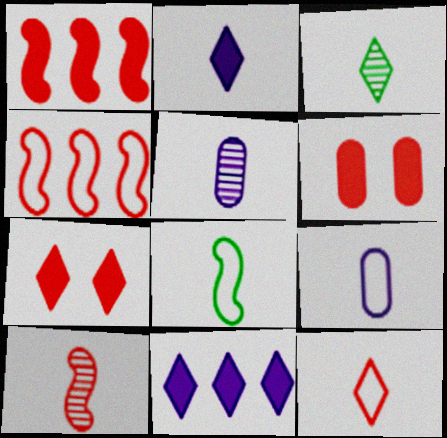[[2, 3, 12], 
[3, 5, 10], 
[8, 9, 12]]